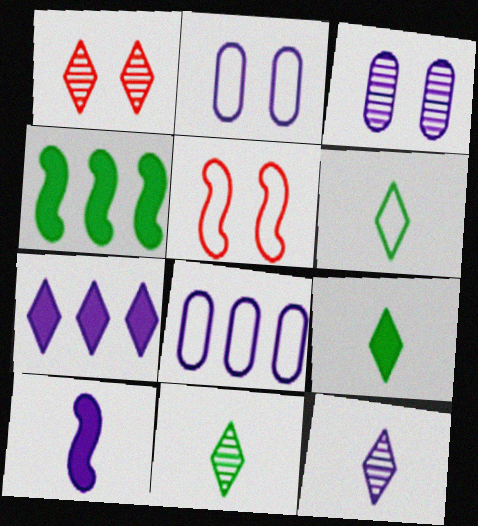[[1, 6, 7], 
[5, 6, 8], 
[6, 9, 11]]